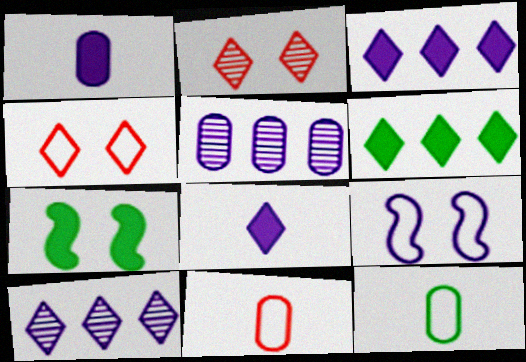[[1, 9, 10], 
[5, 8, 9], 
[7, 10, 11]]